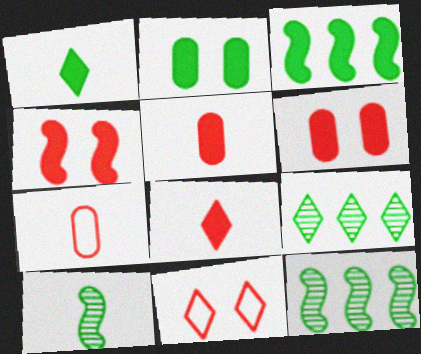[[1, 2, 3]]